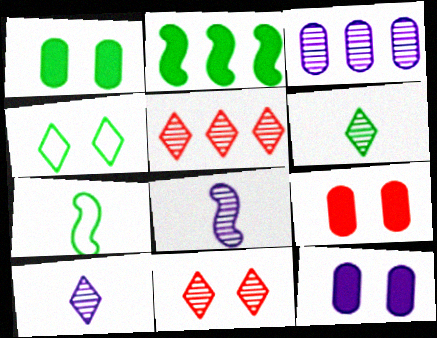[[1, 9, 12], 
[5, 7, 12]]